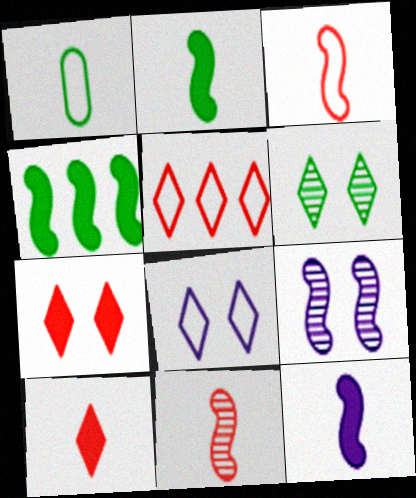[[1, 4, 6], 
[3, 4, 9], 
[6, 7, 8]]